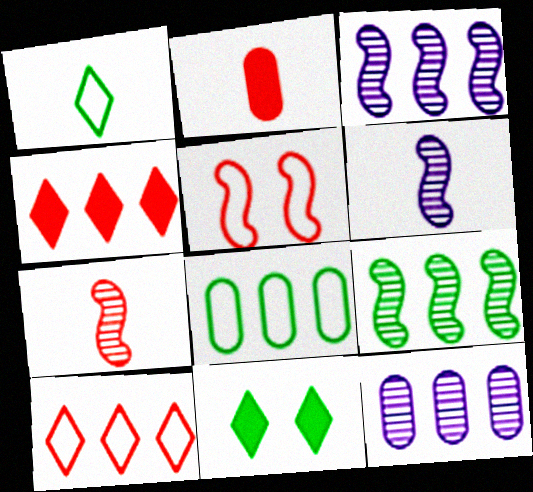[[1, 2, 6], 
[3, 4, 8]]